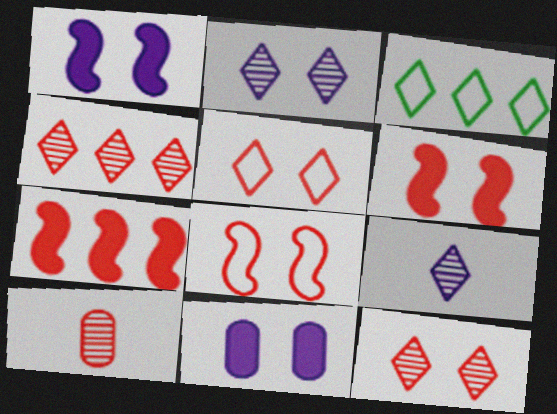[[1, 3, 10], 
[5, 7, 10]]